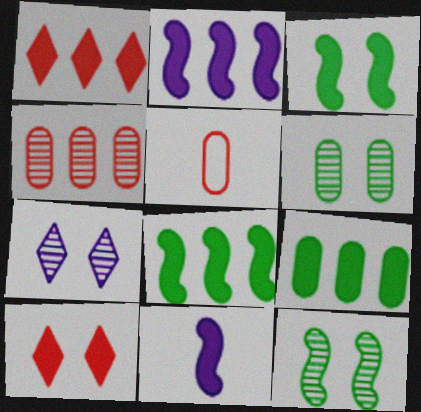[[1, 2, 9], 
[5, 7, 8], 
[9, 10, 11]]